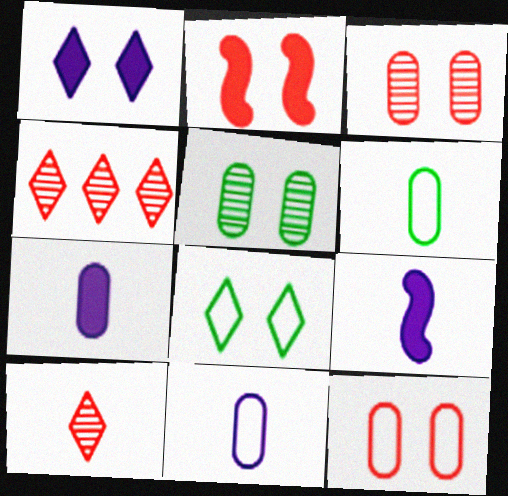[[6, 9, 10]]